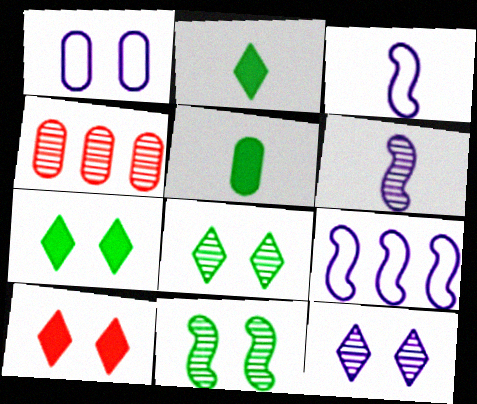[[1, 4, 5], 
[1, 10, 11], 
[3, 4, 7], 
[4, 6, 8]]